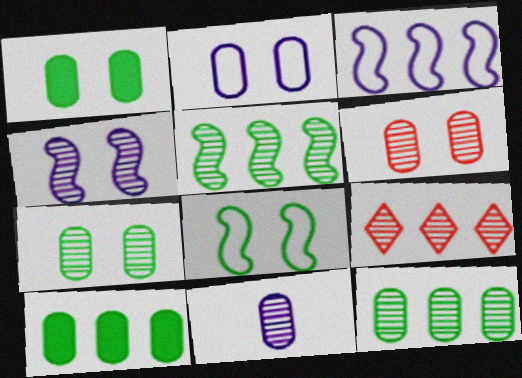[[1, 2, 6], 
[3, 9, 10], 
[6, 11, 12]]